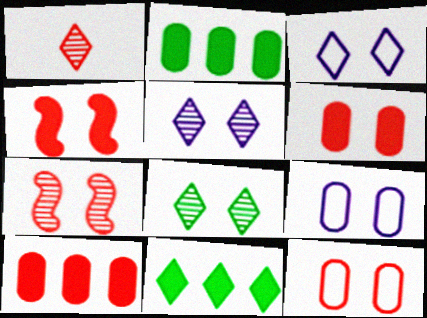[[1, 3, 11], 
[4, 8, 9]]